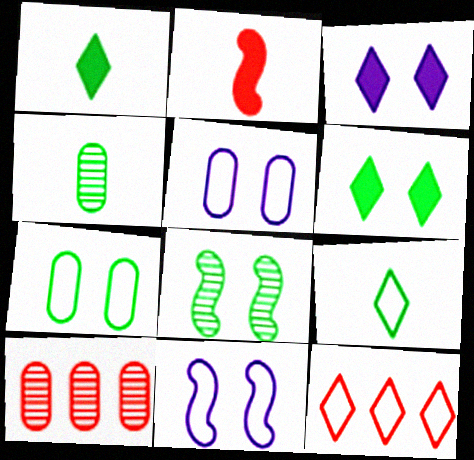[[1, 10, 11], 
[6, 7, 8]]